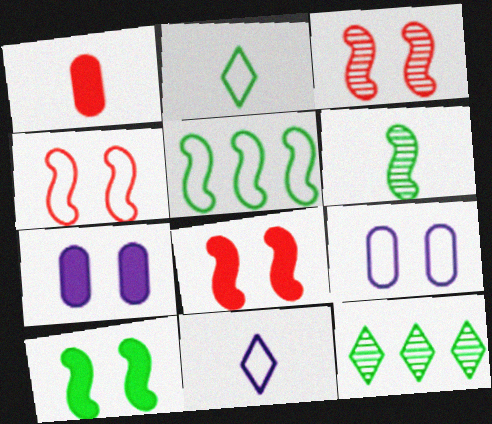[[1, 6, 11], 
[3, 4, 8], 
[5, 6, 10]]